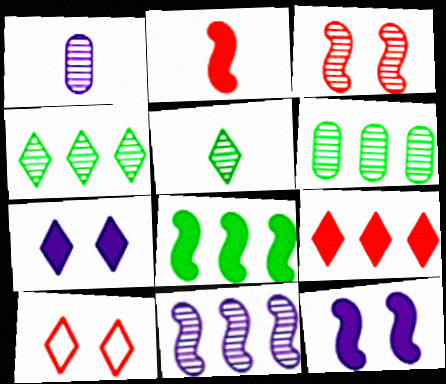[[1, 3, 4], 
[1, 8, 10], 
[2, 8, 12]]